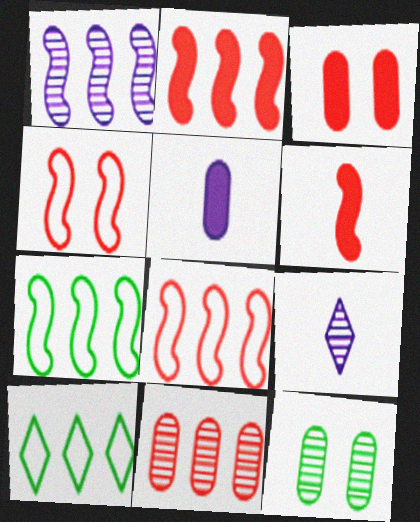[[1, 2, 7], 
[3, 7, 9]]